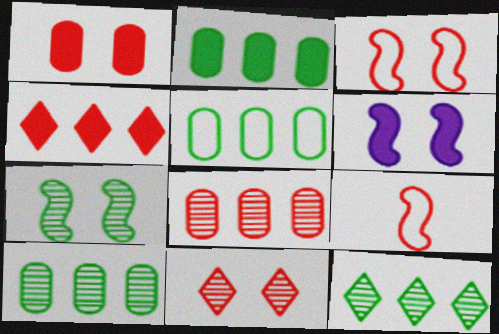[[1, 3, 11], 
[2, 5, 10], 
[3, 6, 7]]